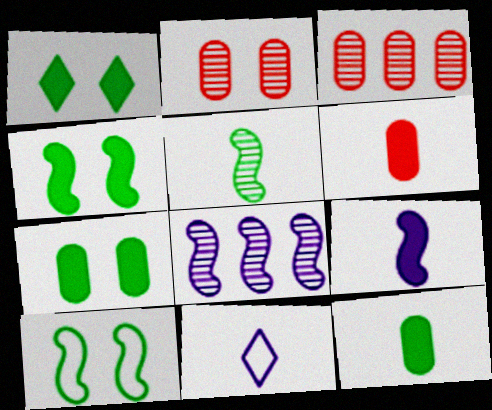[[1, 4, 7], 
[3, 4, 11], 
[5, 6, 11]]